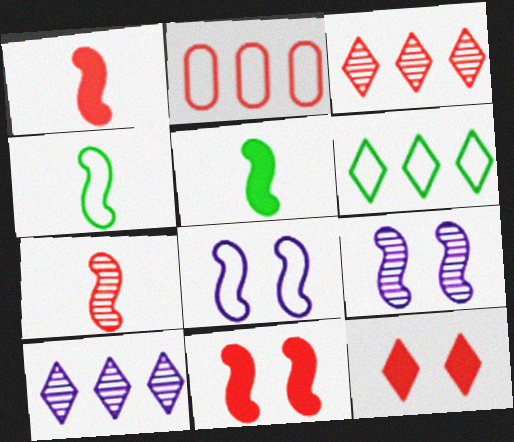[[2, 7, 12]]